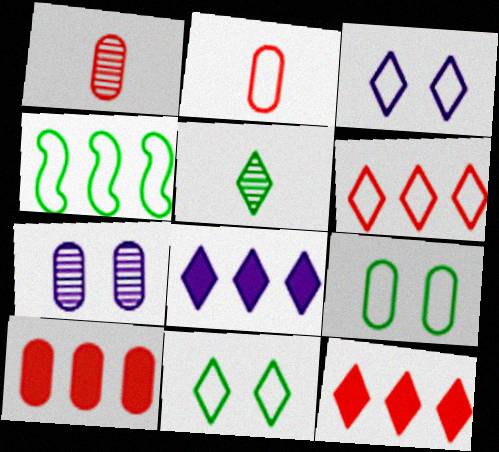[[2, 3, 4], 
[3, 5, 12]]